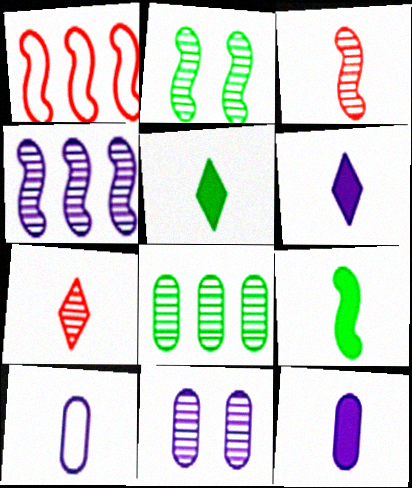[[1, 5, 11], 
[2, 3, 4], 
[3, 5, 10], 
[7, 9, 10]]